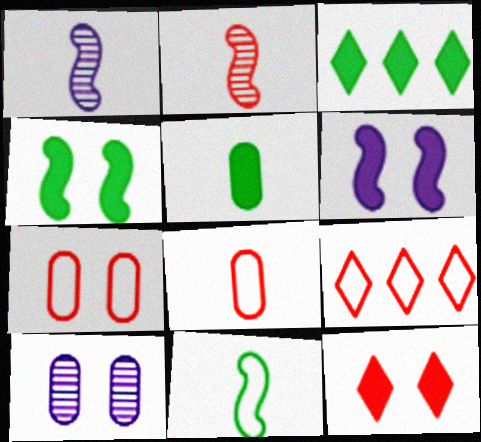[[1, 3, 7], 
[3, 4, 5]]